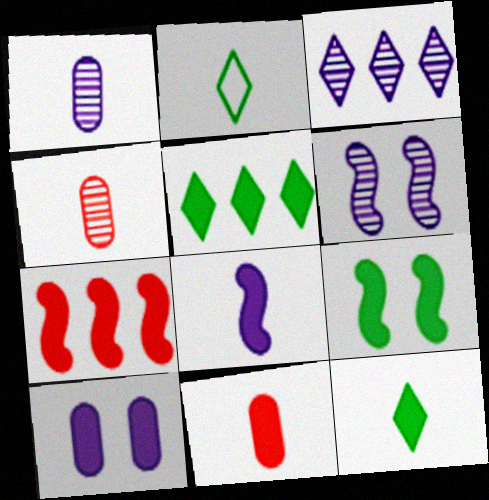[[1, 3, 6], 
[2, 4, 8], 
[7, 8, 9], 
[7, 10, 12], 
[8, 11, 12]]